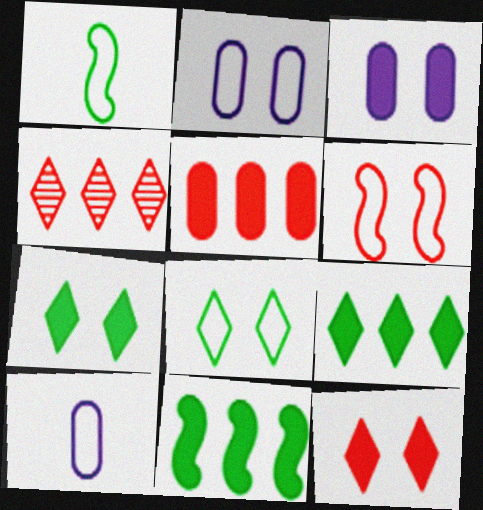[[1, 3, 4], 
[2, 6, 8]]